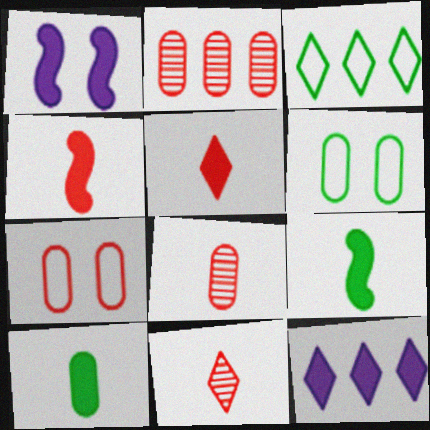[[1, 3, 8]]